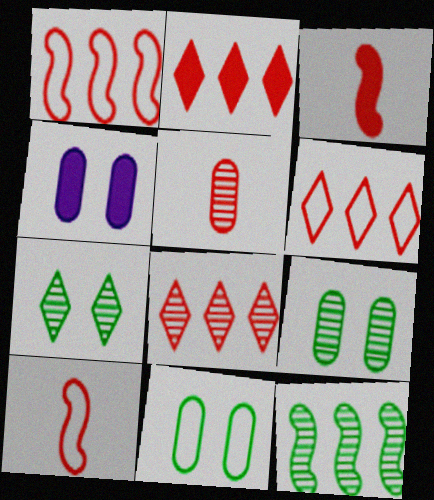[[2, 6, 8]]